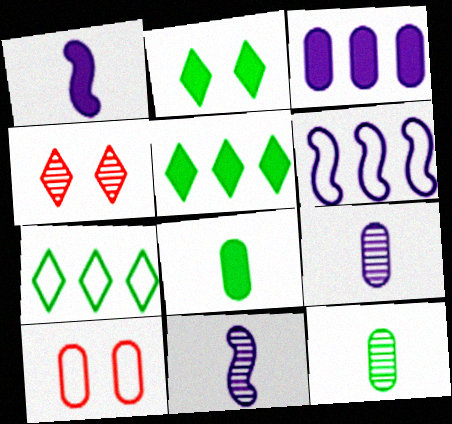[[3, 10, 12], 
[4, 6, 8], 
[5, 10, 11]]